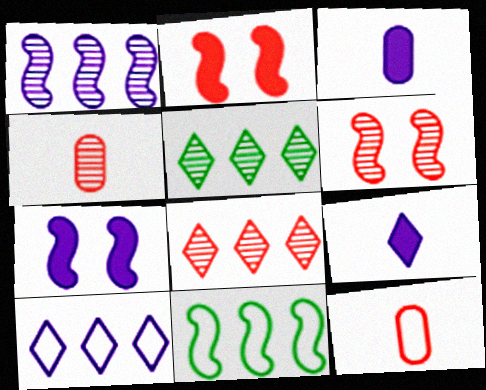[[2, 8, 12], 
[4, 6, 8], 
[5, 7, 12]]